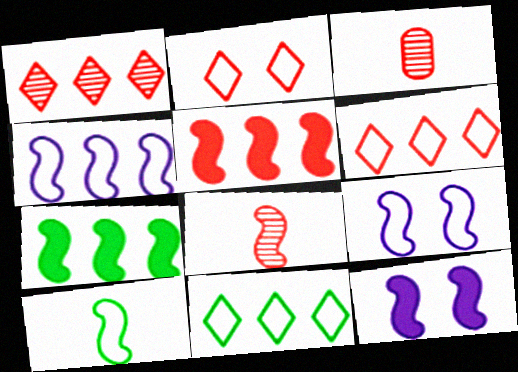[[2, 3, 5], 
[3, 11, 12], 
[7, 8, 9]]